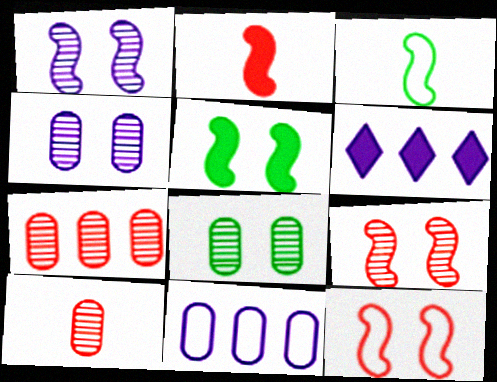[[1, 5, 12]]